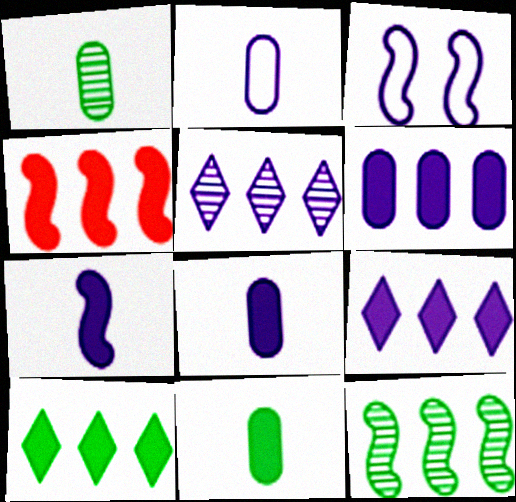[[3, 5, 8], 
[4, 6, 10]]